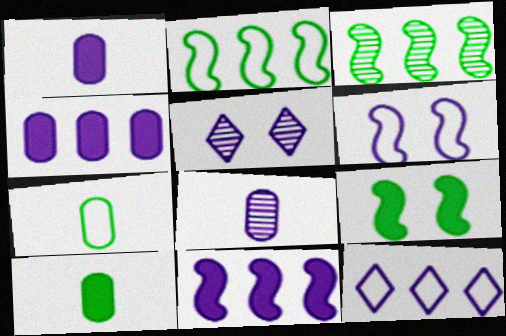[]